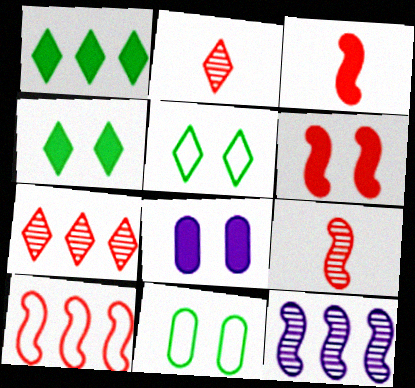[[1, 3, 8], 
[4, 6, 8], 
[6, 9, 10]]